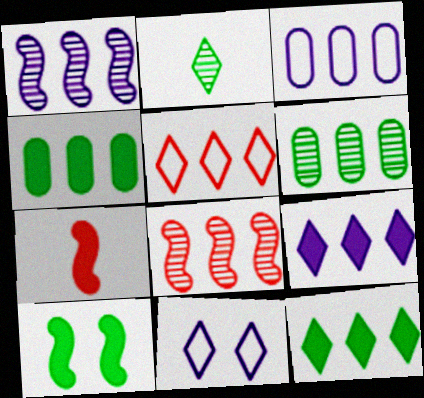[[1, 3, 9], 
[1, 4, 5], 
[3, 8, 12], 
[6, 7, 11]]